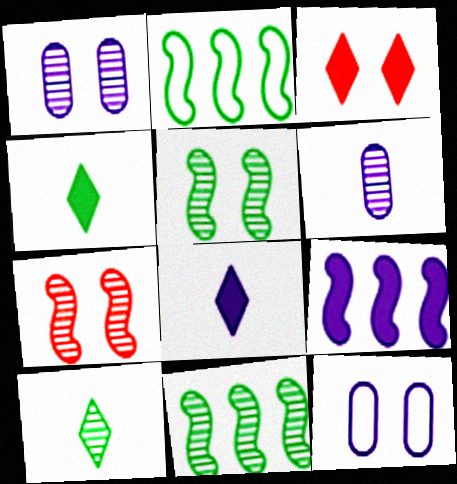[[2, 3, 6], 
[3, 5, 12]]